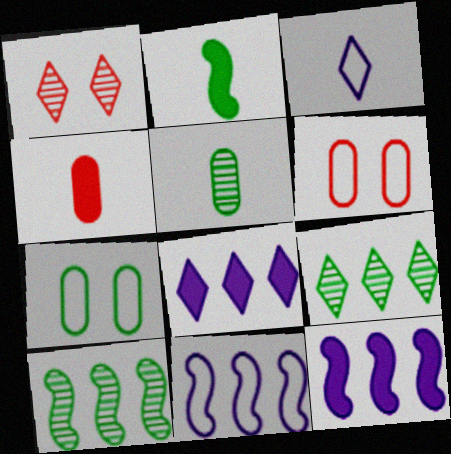[[2, 7, 9]]